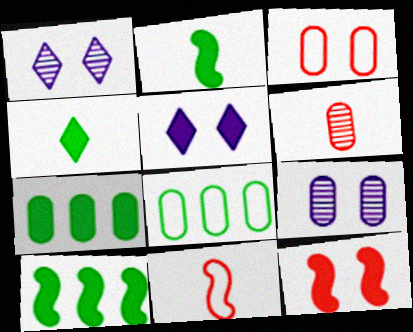[[1, 7, 11]]